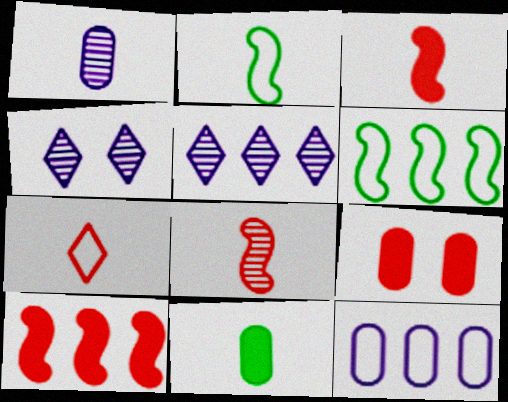[[2, 5, 9]]